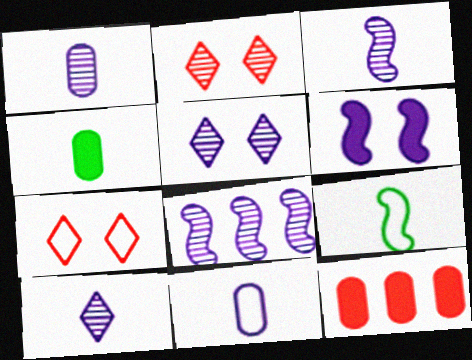[[1, 3, 10], 
[1, 5, 8], 
[4, 7, 8], 
[5, 9, 12]]